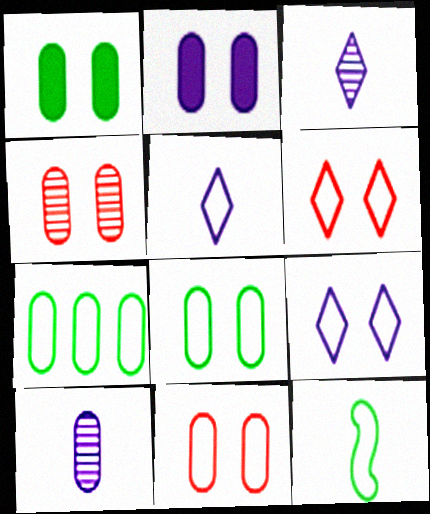[[2, 4, 8]]